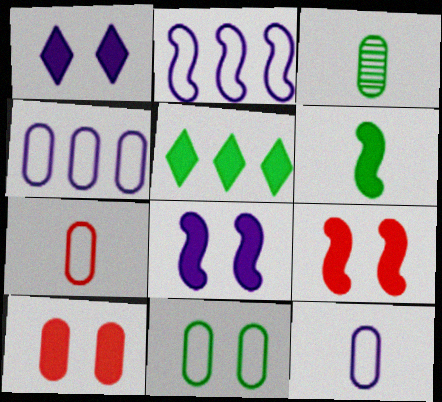[[3, 4, 10], 
[4, 7, 11]]